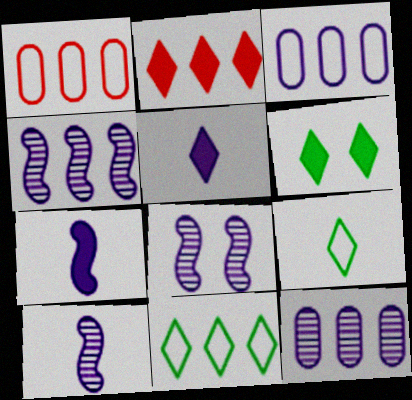[[1, 6, 10], 
[2, 5, 6], 
[3, 5, 8], 
[4, 8, 10]]